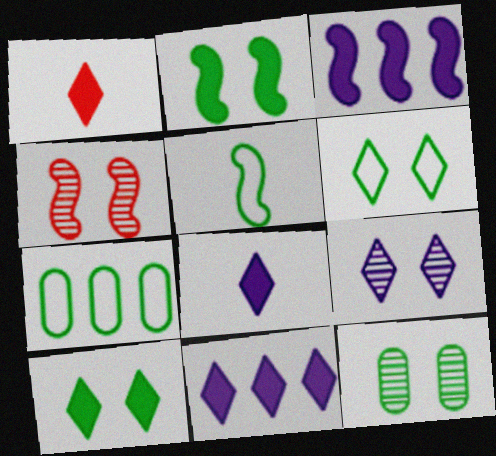[[1, 10, 11], 
[2, 6, 12], 
[3, 4, 5], 
[4, 7, 8], 
[4, 9, 12], 
[5, 6, 7]]